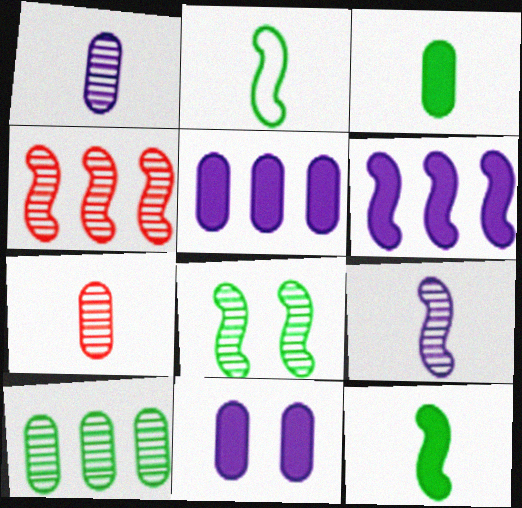[[4, 8, 9]]